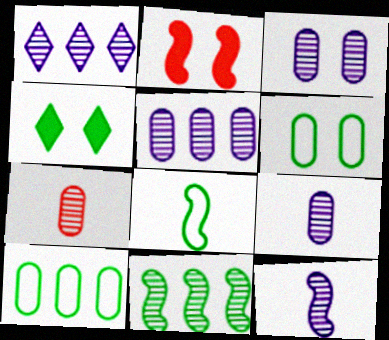[[1, 3, 12], 
[3, 5, 9]]